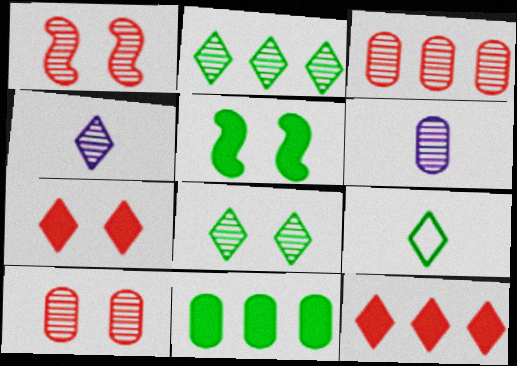[[1, 2, 6]]